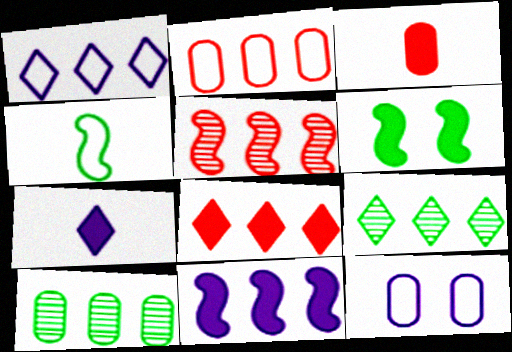[[1, 8, 9], 
[2, 5, 8], 
[2, 9, 11], 
[3, 10, 12]]